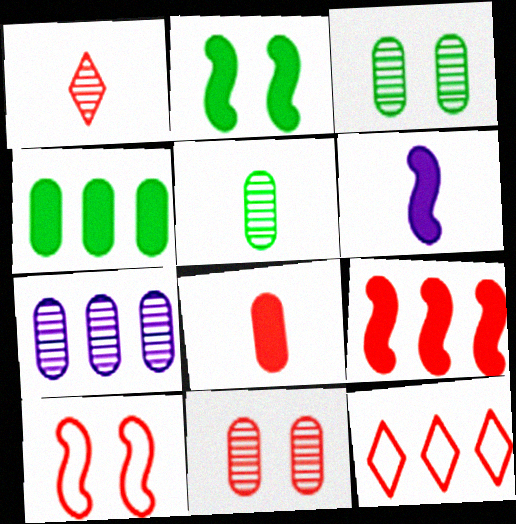[[2, 6, 9], 
[3, 6, 12], 
[5, 7, 11]]